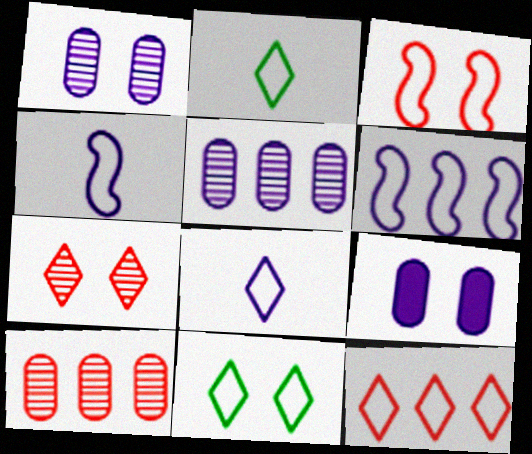[[8, 11, 12]]